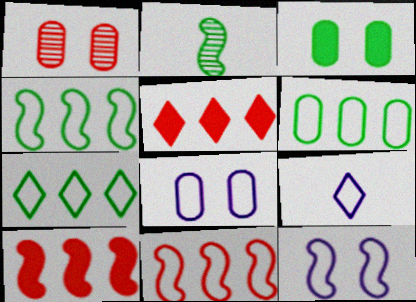[[1, 3, 8], 
[2, 3, 7], 
[2, 5, 8], 
[2, 10, 12], 
[4, 6, 7]]